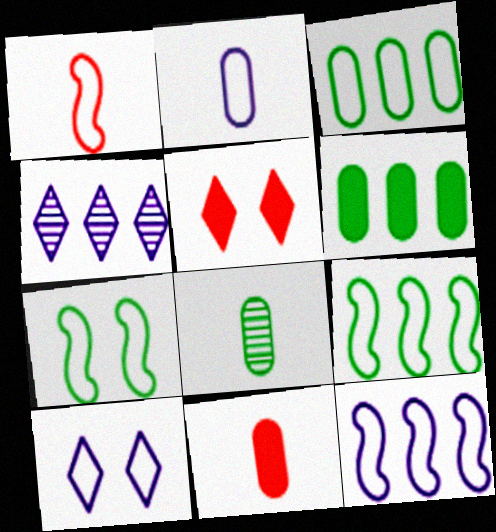[[1, 3, 10], 
[1, 7, 12], 
[2, 8, 11], 
[2, 10, 12], 
[4, 7, 11], 
[5, 8, 12]]